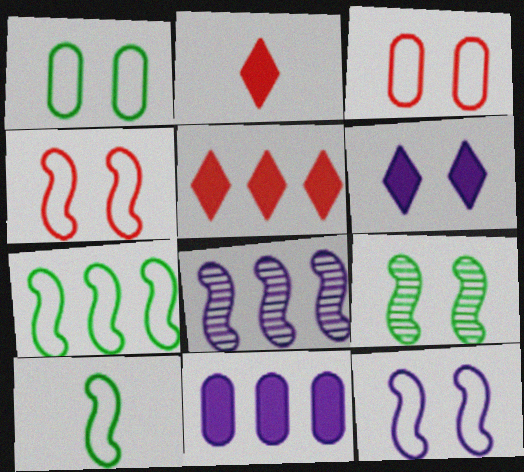[[1, 2, 8], 
[3, 6, 9]]